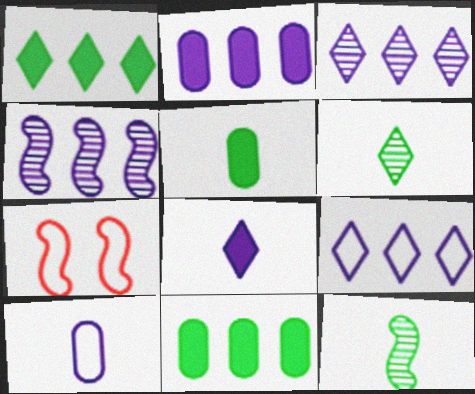[[2, 4, 9], 
[2, 6, 7], 
[3, 5, 7]]